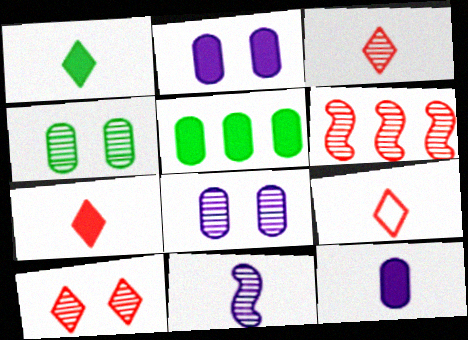[[3, 7, 9]]